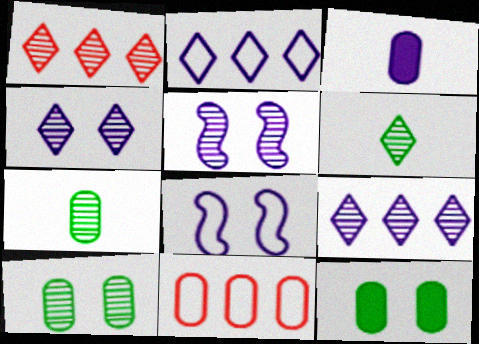[[1, 4, 6], 
[1, 5, 7], 
[2, 3, 5], 
[3, 8, 9], 
[3, 10, 11]]